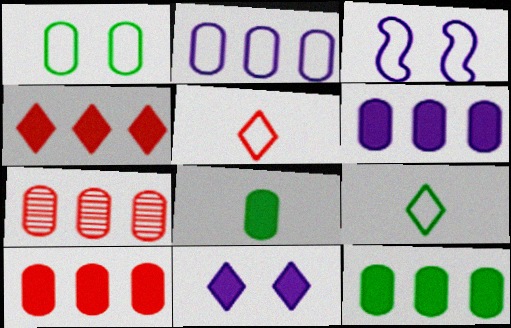[[2, 7, 12], 
[6, 10, 12]]